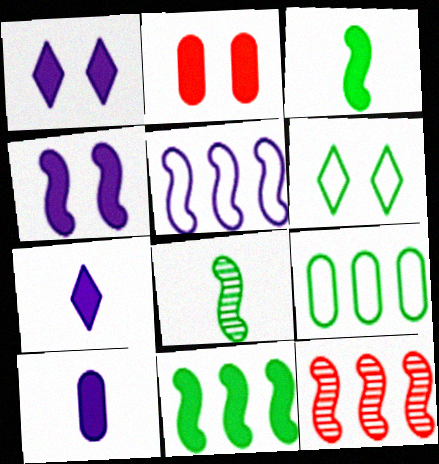[[2, 7, 11], 
[5, 11, 12], 
[6, 10, 12]]